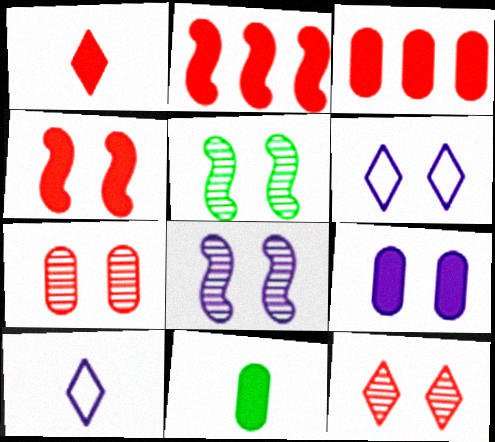[[1, 3, 4], 
[3, 5, 10], 
[3, 9, 11], 
[6, 8, 9]]